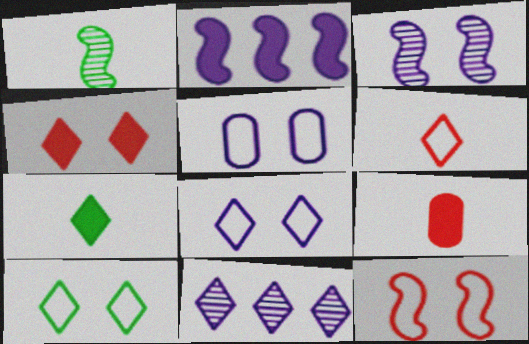[[1, 2, 12], 
[5, 10, 12]]